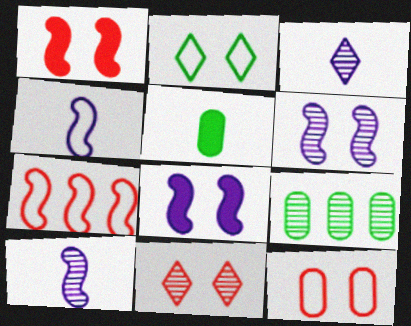[[1, 11, 12], 
[9, 10, 11]]